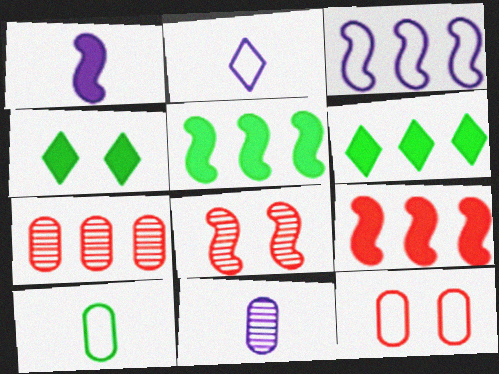[[1, 2, 11], 
[3, 6, 7]]